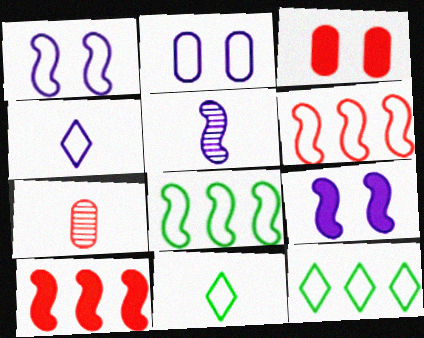[[2, 6, 11], 
[3, 5, 12], 
[7, 9, 12]]